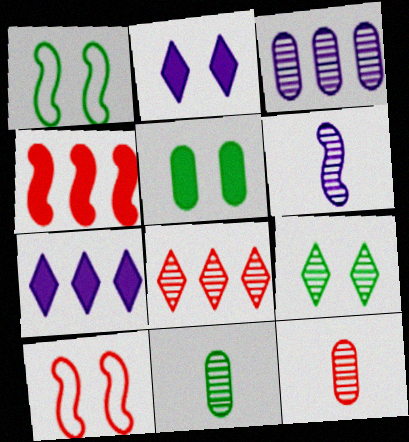[[1, 4, 6], 
[1, 5, 9], 
[1, 7, 12], 
[7, 10, 11]]